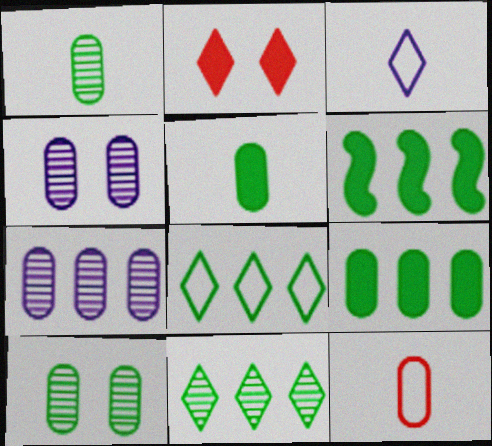[[2, 3, 11], 
[4, 9, 12]]